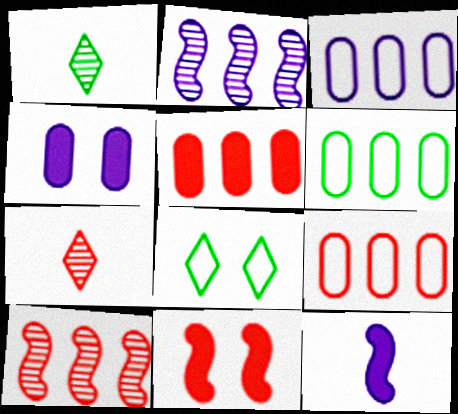[[1, 3, 11], 
[3, 6, 9], 
[7, 9, 11]]